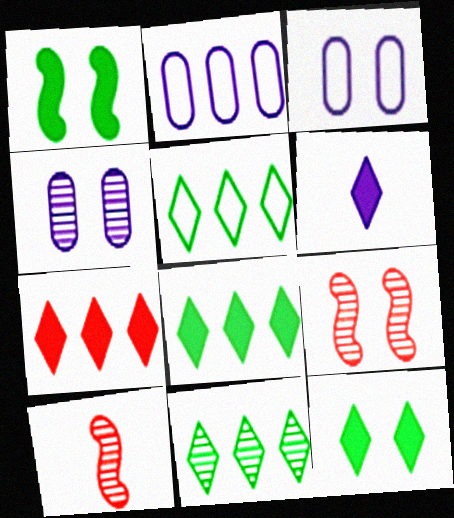[[2, 10, 12], 
[3, 8, 10], 
[3, 9, 12], 
[4, 10, 11], 
[5, 8, 11], 
[6, 7, 12]]